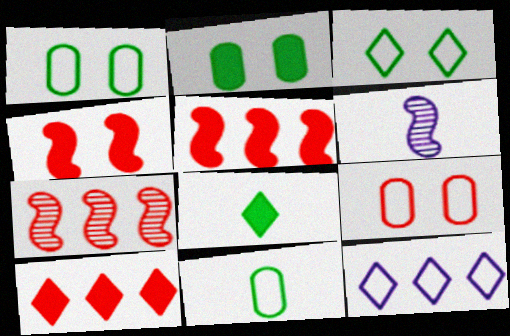[[1, 6, 10]]